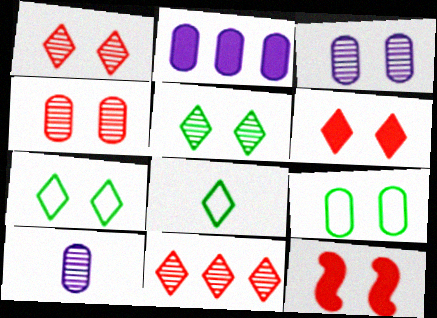[[3, 7, 12]]